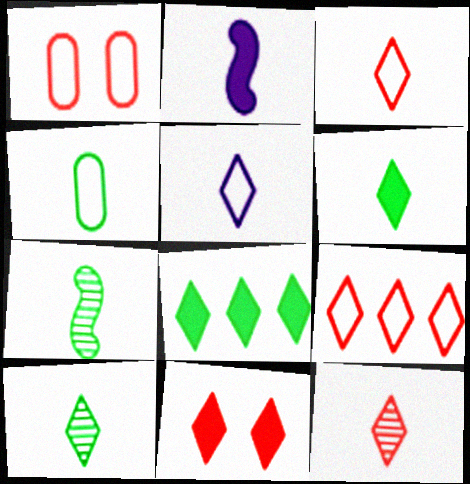[[2, 4, 12], 
[4, 6, 7], 
[5, 6, 12], 
[9, 11, 12]]